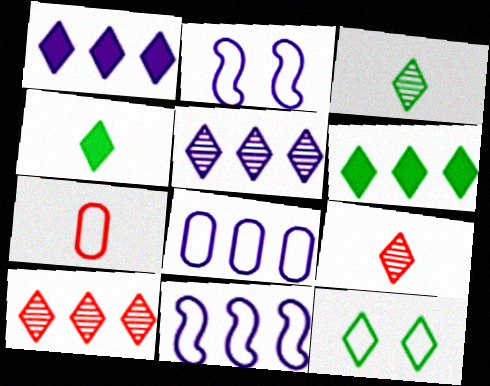[[1, 9, 12], 
[3, 6, 12], 
[7, 11, 12]]